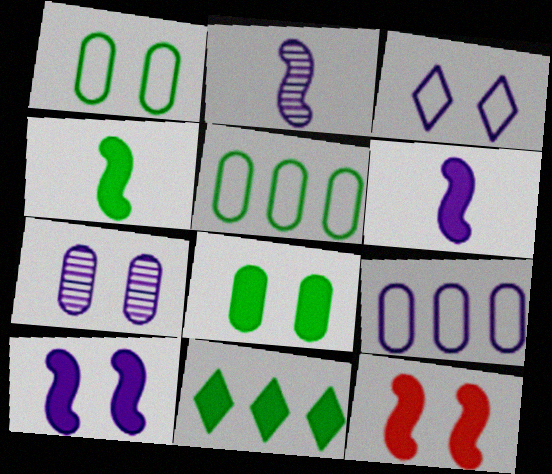[[3, 7, 10], 
[4, 8, 11]]